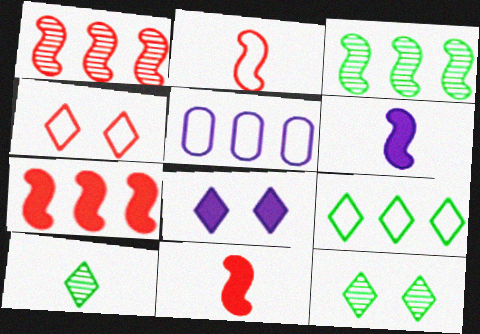[[4, 8, 12], 
[5, 11, 12]]